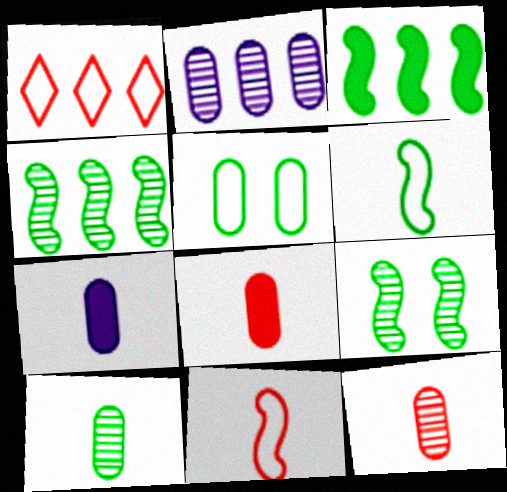[[1, 2, 3], 
[1, 7, 9], 
[2, 5, 8], 
[3, 6, 9]]